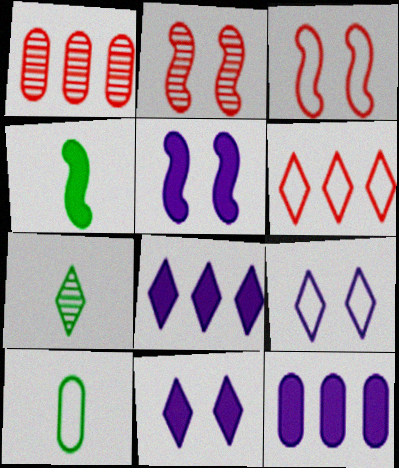[[1, 4, 9], 
[2, 8, 10], 
[3, 7, 12], 
[4, 7, 10], 
[6, 7, 11]]